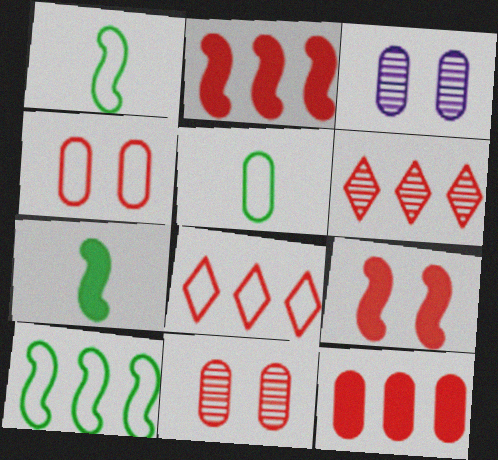[[3, 5, 12], 
[3, 7, 8]]